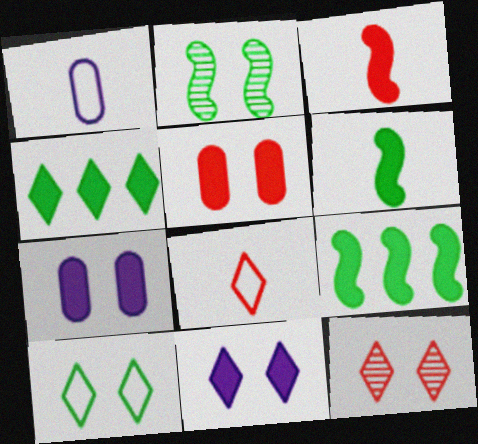[[1, 9, 12], 
[3, 4, 7], 
[10, 11, 12]]